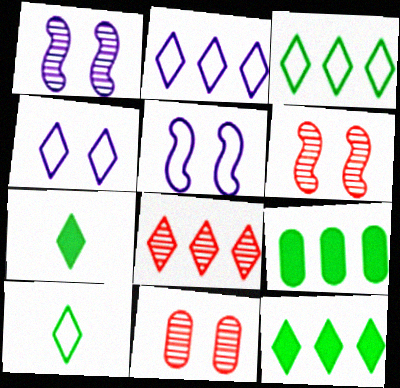[[2, 8, 12], 
[4, 7, 8]]